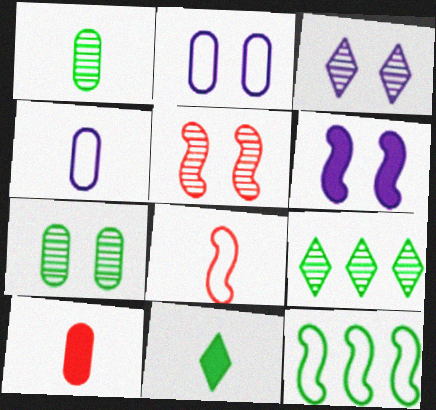[[1, 4, 10], 
[2, 3, 6], 
[3, 5, 7], 
[3, 10, 12], 
[7, 11, 12]]